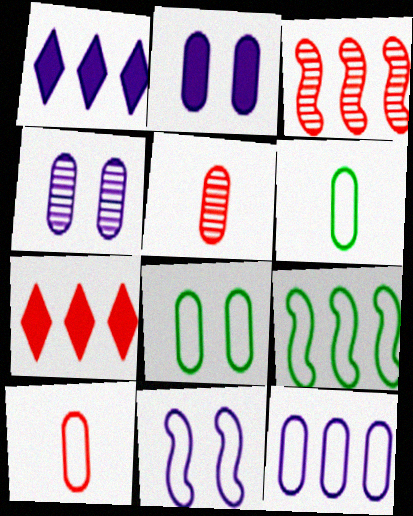[[8, 10, 12]]